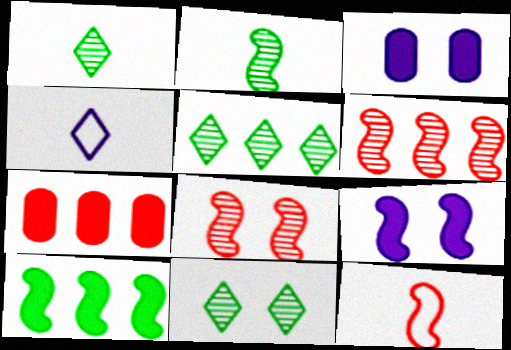[[1, 5, 11], 
[3, 5, 12]]